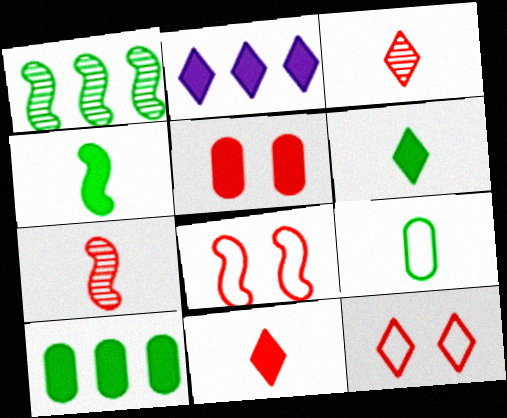[[2, 4, 5]]